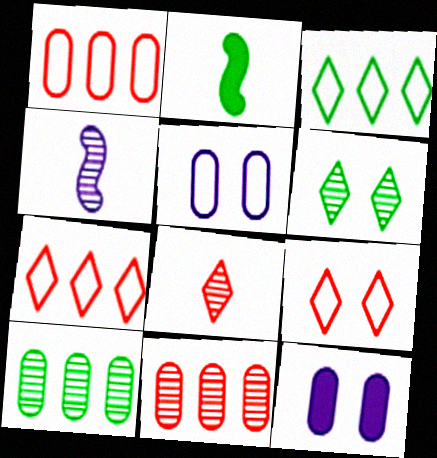[[4, 6, 11]]